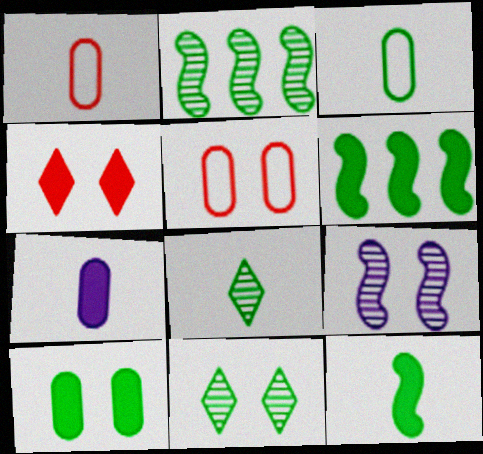[[3, 6, 11], 
[3, 8, 12], 
[4, 6, 7]]